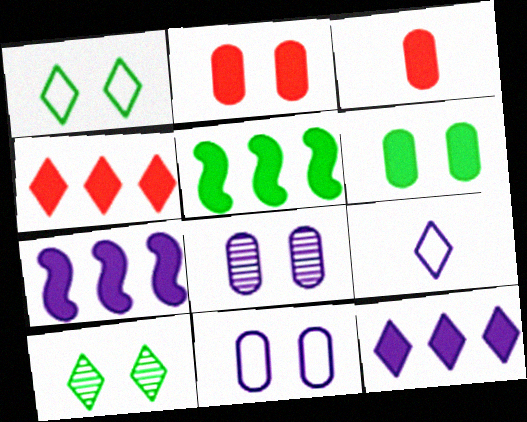[[4, 9, 10], 
[7, 8, 9]]